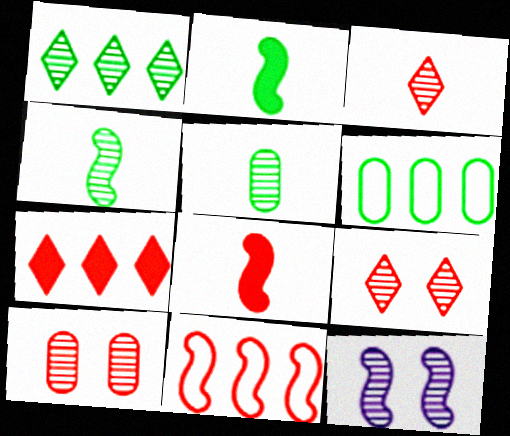[[2, 11, 12]]